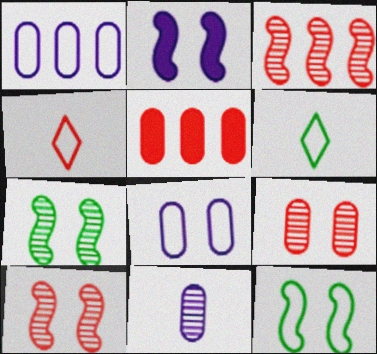[[1, 4, 12], 
[2, 10, 12], 
[4, 5, 10]]